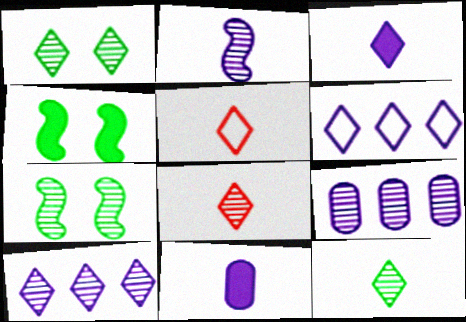[[1, 8, 10], 
[3, 5, 12], 
[4, 5, 9], 
[7, 8, 9]]